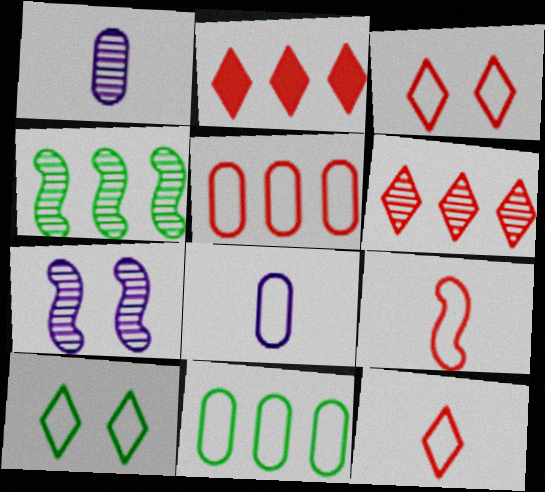[[3, 5, 9]]